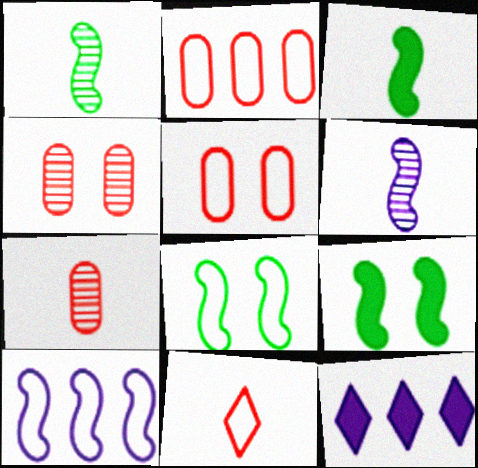[[1, 5, 12], 
[7, 8, 12]]